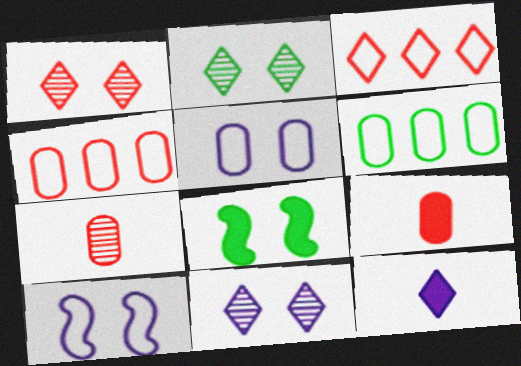[[1, 2, 11], 
[1, 5, 8], 
[2, 3, 12]]